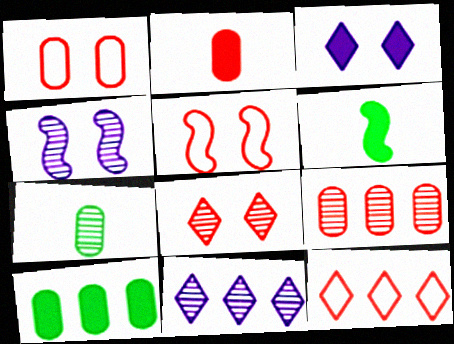[[1, 2, 9], 
[1, 6, 11]]